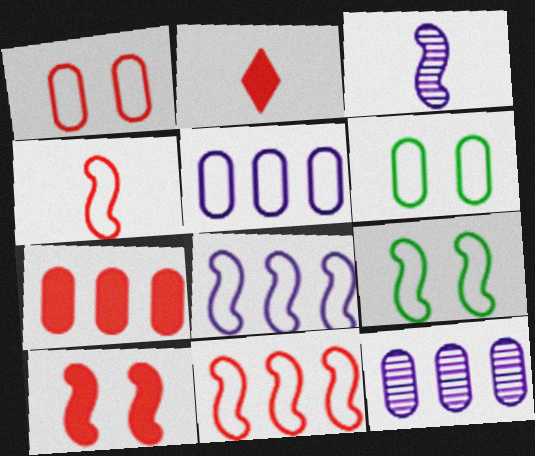[[2, 7, 10], 
[2, 9, 12], 
[4, 8, 9]]